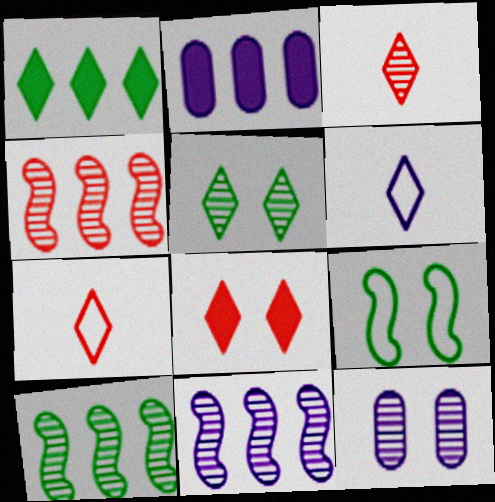[[2, 3, 9], 
[3, 10, 12], 
[4, 10, 11], 
[8, 9, 12]]